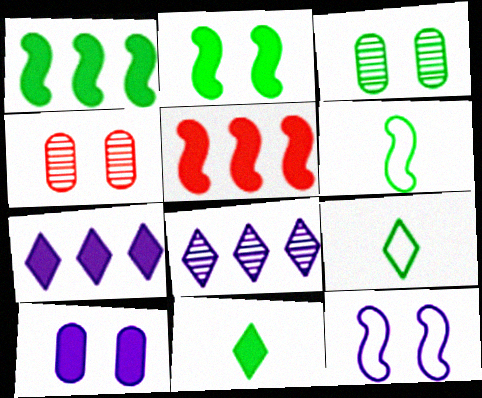[[1, 3, 9], 
[4, 6, 7], 
[5, 10, 11]]